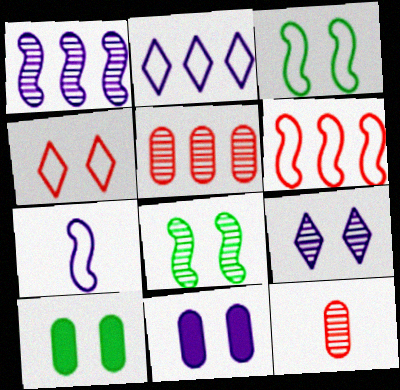[[3, 6, 7], 
[4, 8, 11]]